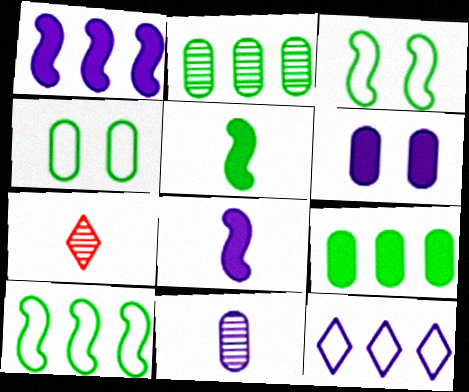[[1, 4, 7], 
[6, 7, 10]]